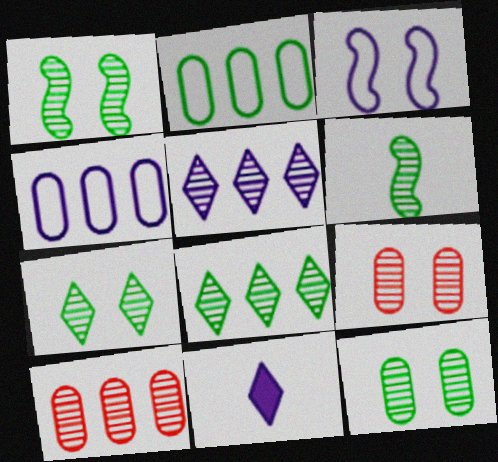[[1, 7, 12], 
[5, 6, 9], 
[6, 8, 12]]